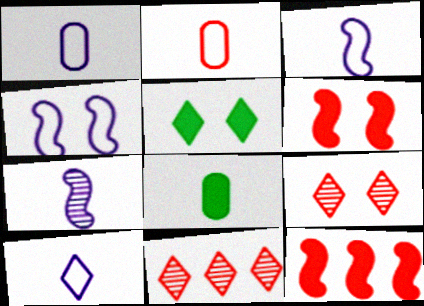[[1, 3, 10], 
[2, 6, 11], 
[2, 9, 12], 
[4, 8, 11], 
[5, 10, 11]]